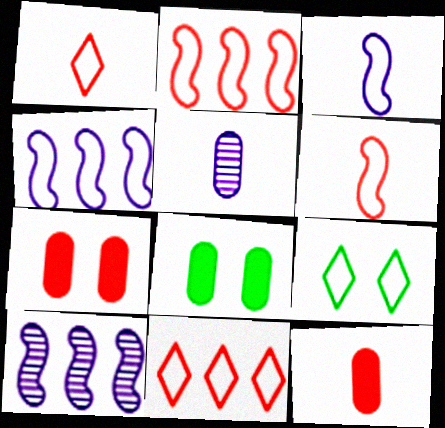[[1, 8, 10], 
[9, 10, 12]]